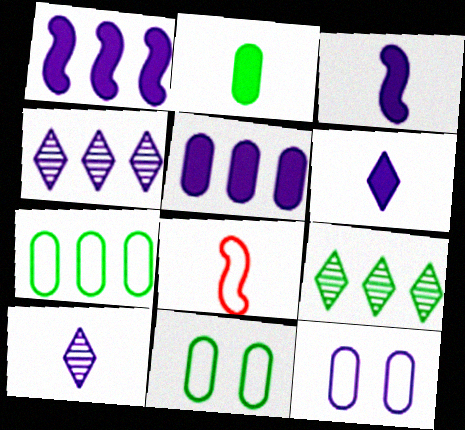[[1, 10, 12], 
[2, 8, 10], 
[3, 4, 12]]